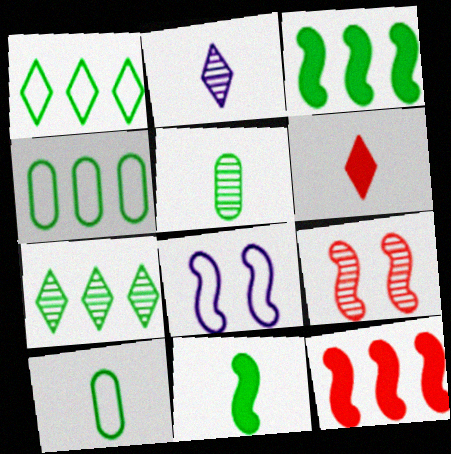[[3, 4, 7]]